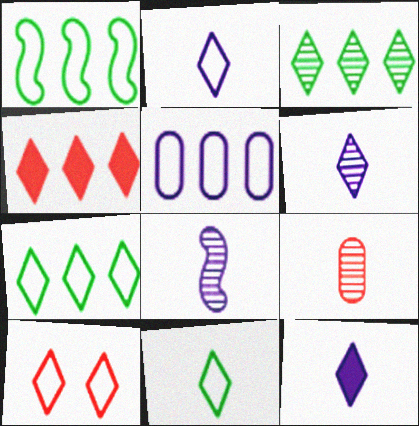[[2, 6, 12], 
[2, 7, 10], 
[3, 10, 12]]